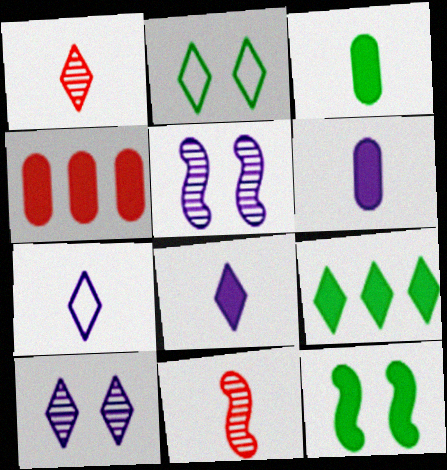[[3, 7, 11], 
[3, 9, 12], 
[4, 8, 12]]